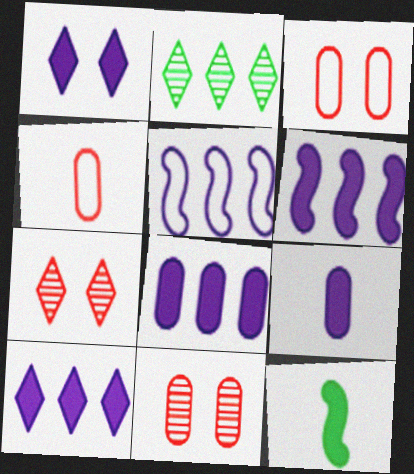[[1, 6, 9], 
[6, 8, 10]]